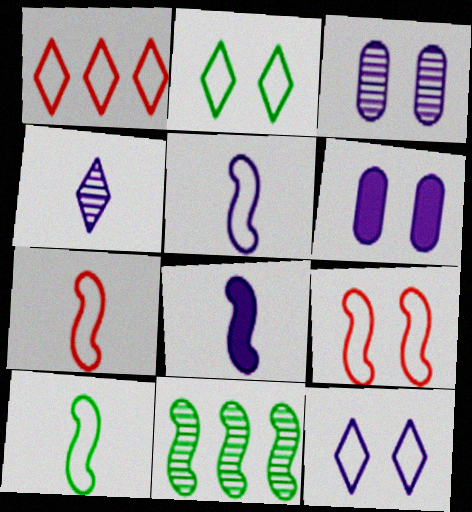[[5, 7, 10], 
[8, 9, 11]]